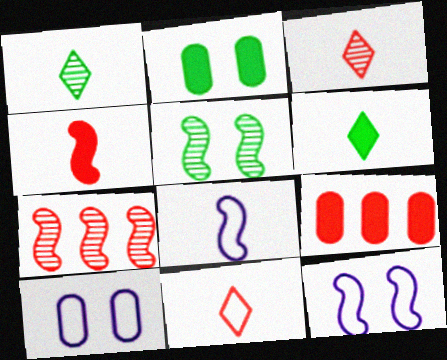[[1, 9, 12], 
[6, 7, 10]]